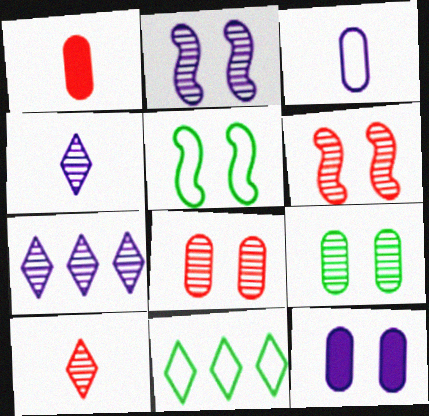[[1, 2, 11], 
[1, 5, 7]]